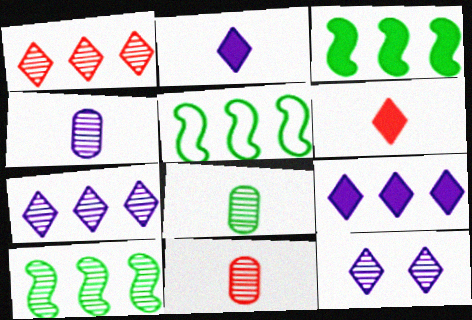[[3, 5, 10], 
[4, 8, 11], 
[10, 11, 12]]